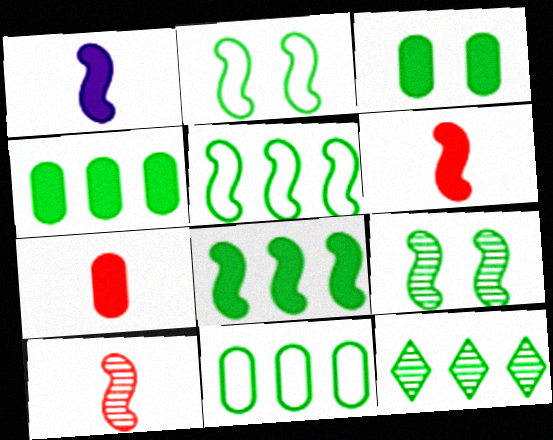[[4, 5, 12], 
[8, 11, 12]]